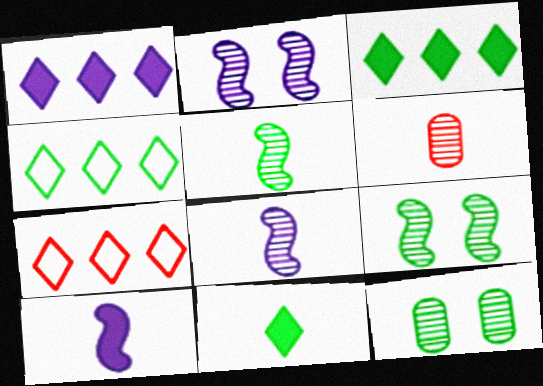[[7, 10, 12]]